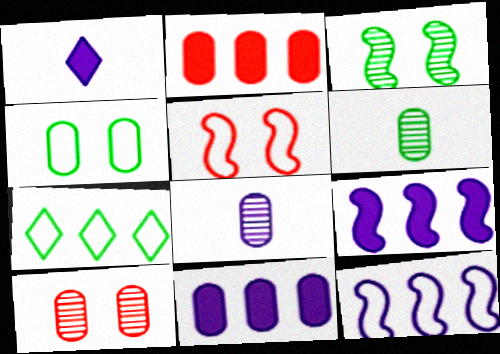[[2, 4, 8]]